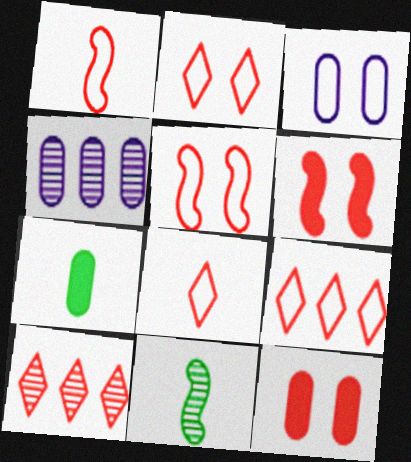[[1, 10, 12], 
[2, 8, 9]]